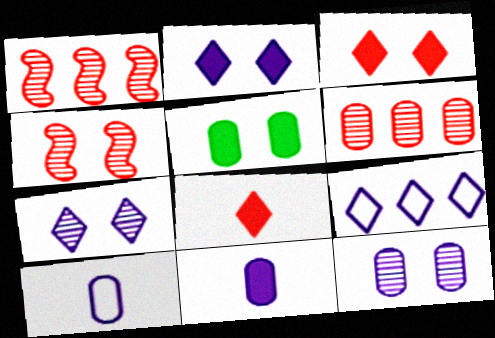[[5, 6, 10]]